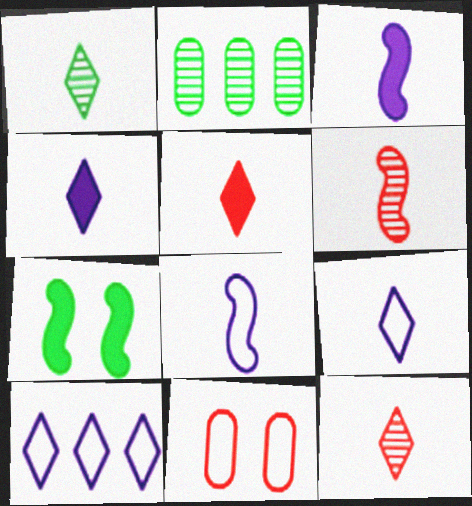[[1, 5, 9]]